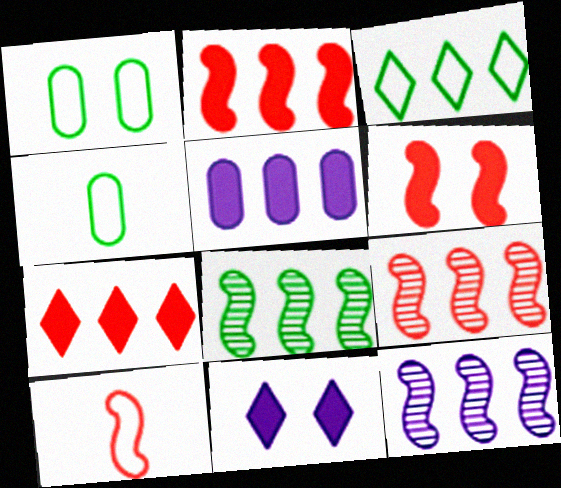[[3, 5, 9], 
[4, 9, 11], 
[6, 9, 10], 
[8, 9, 12]]